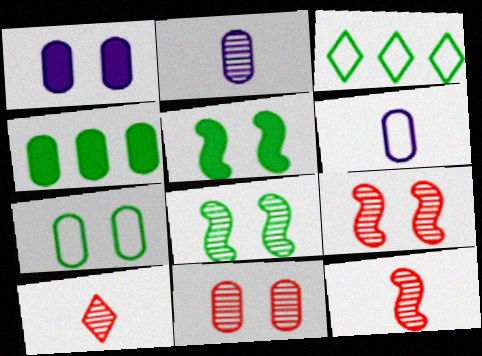[[1, 3, 12], 
[1, 7, 11], 
[4, 6, 11]]